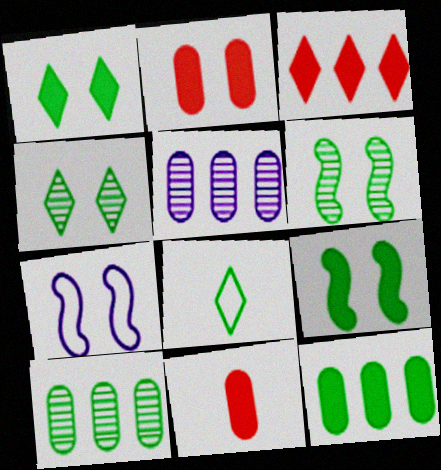[[2, 4, 7], 
[6, 8, 12], 
[8, 9, 10]]